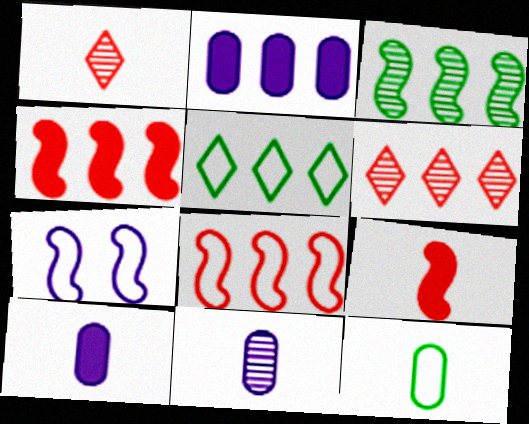[[3, 7, 9]]